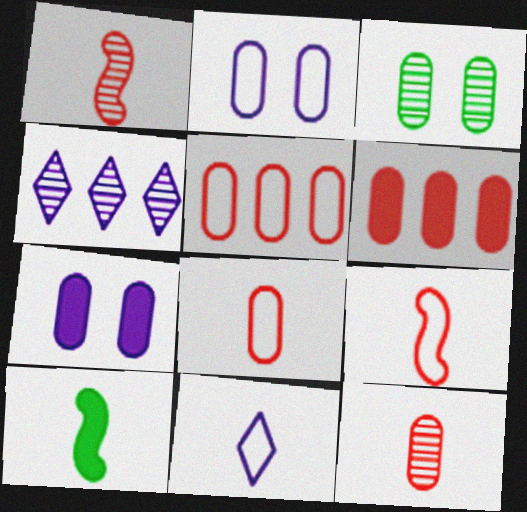[[1, 3, 4], 
[10, 11, 12]]